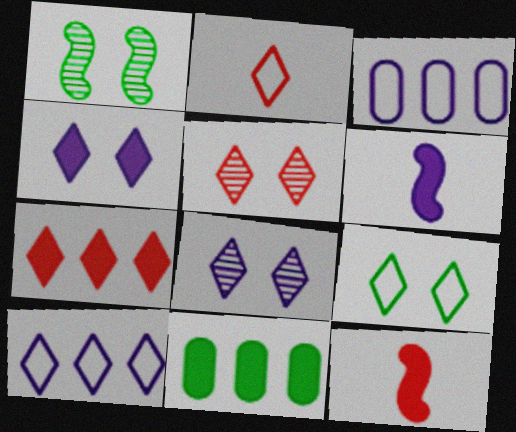[[2, 5, 7], 
[2, 9, 10], 
[3, 6, 8], 
[4, 5, 9], 
[4, 11, 12]]